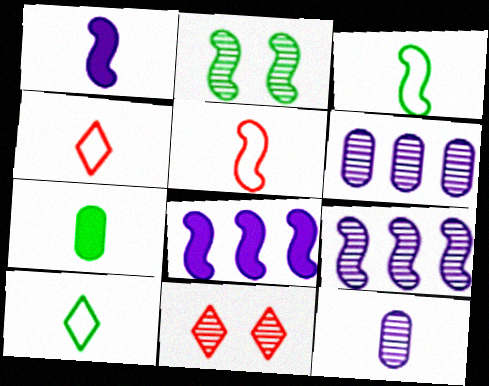[[2, 5, 8]]